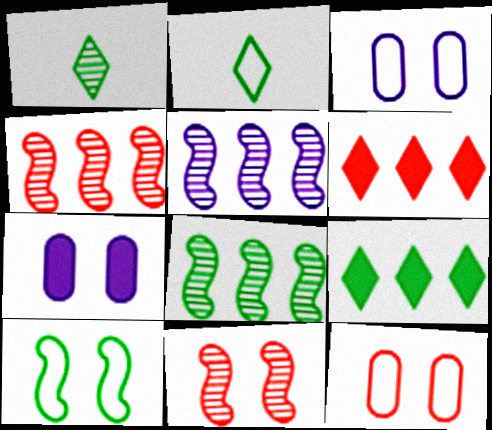[[2, 4, 7], 
[4, 5, 8]]